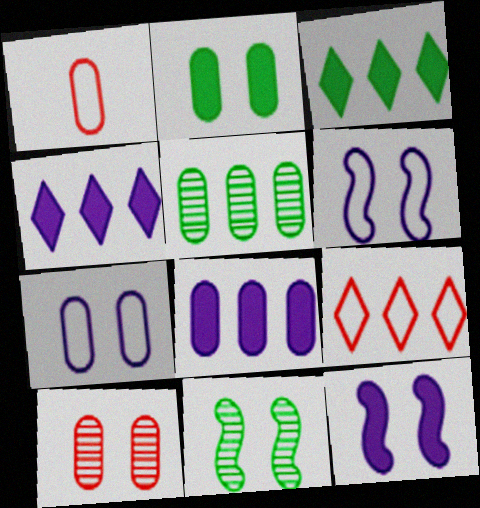[[1, 4, 11], 
[2, 7, 10]]